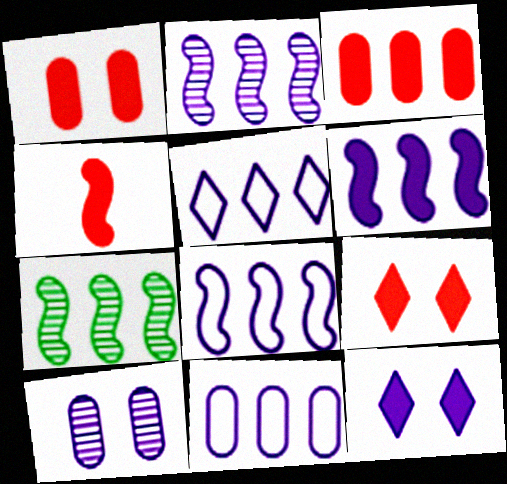[[2, 6, 8], 
[3, 4, 9], 
[3, 5, 7], 
[5, 8, 11]]